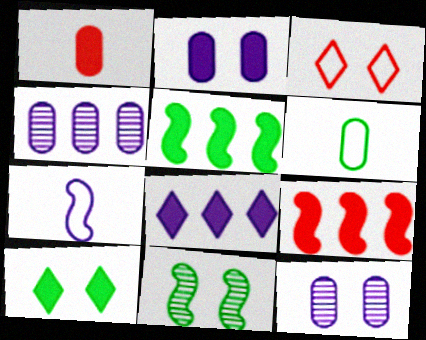[[2, 3, 11], 
[7, 8, 12], 
[7, 9, 11]]